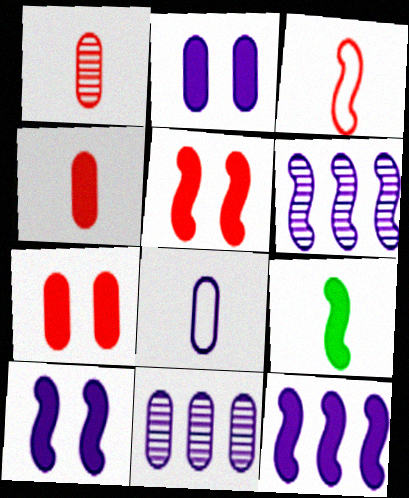[[2, 8, 11], 
[5, 9, 12]]